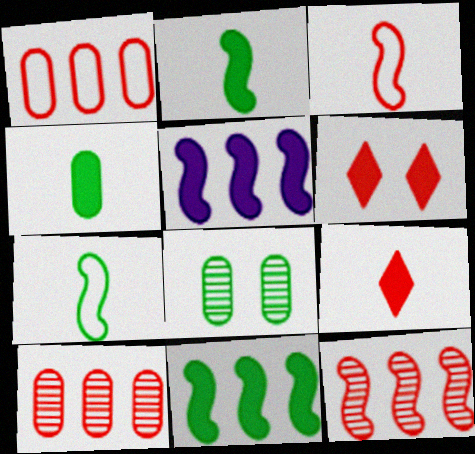[[3, 6, 10], 
[4, 5, 6]]